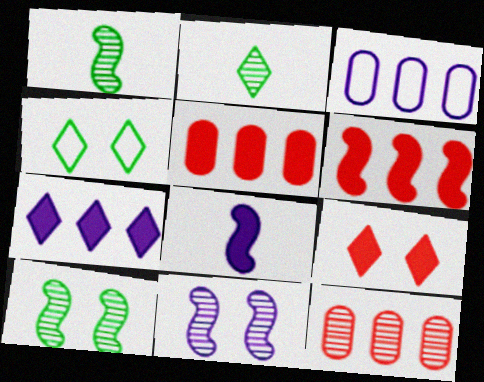[[1, 3, 9], 
[2, 11, 12], 
[4, 8, 12]]